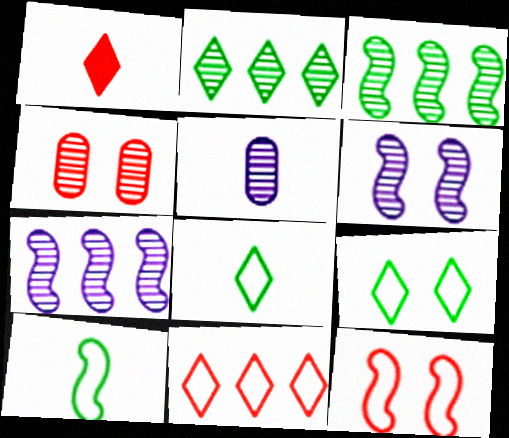[[1, 5, 10]]